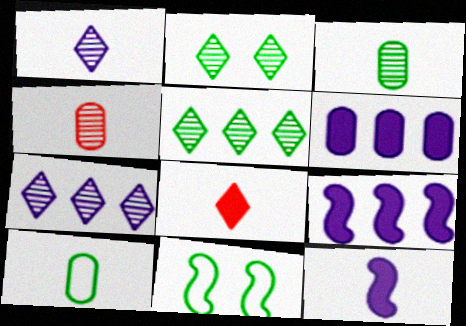[]